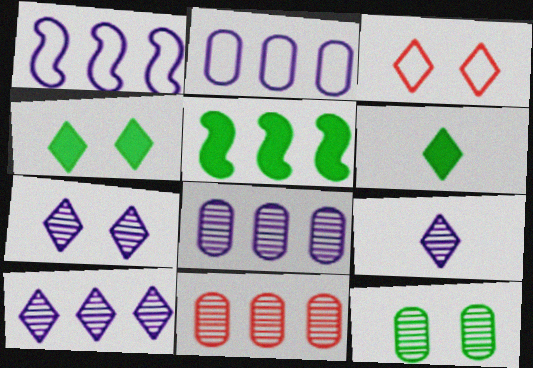[[3, 4, 7], 
[3, 6, 10], 
[7, 9, 10]]